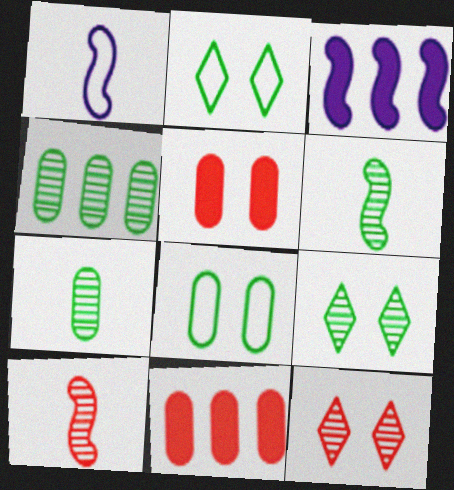[[1, 9, 11], 
[4, 6, 9]]